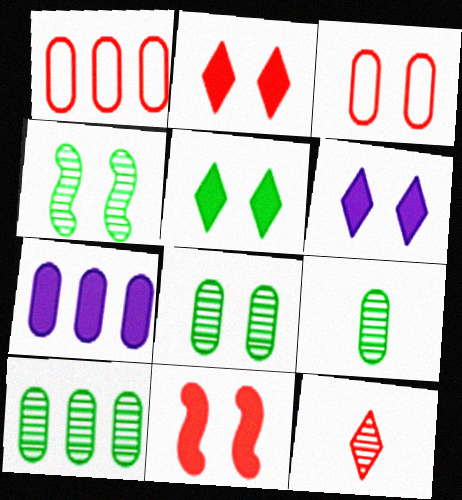[[1, 7, 10], 
[1, 11, 12], 
[2, 5, 6], 
[3, 4, 6], 
[3, 7, 9], 
[8, 9, 10]]